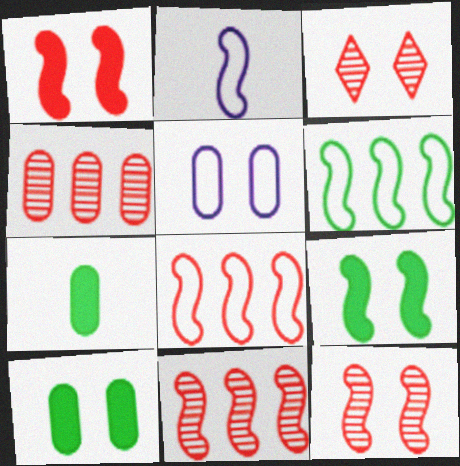[[2, 9, 11], 
[3, 5, 9], 
[4, 5, 7]]